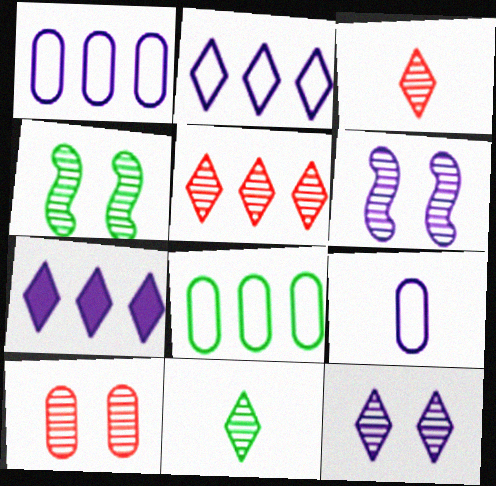[[4, 10, 12], 
[5, 11, 12], 
[6, 7, 9]]